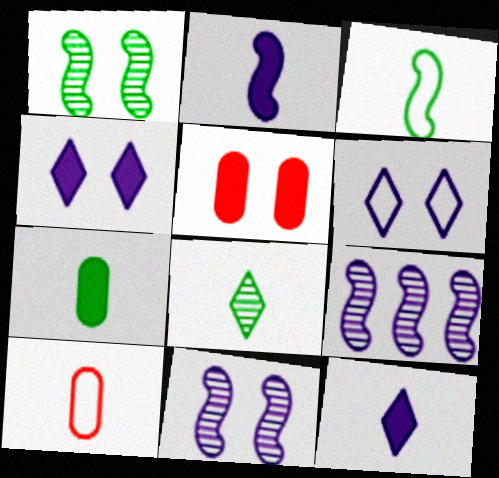[[1, 5, 6], 
[2, 8, 10], 
[3, 7, 8]]